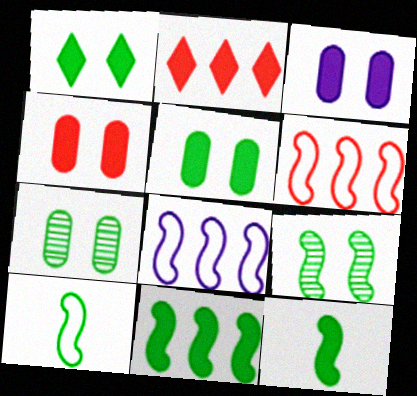[[2, 3, 12], 
[3, 4, 5], 
[9, 10, 11]]